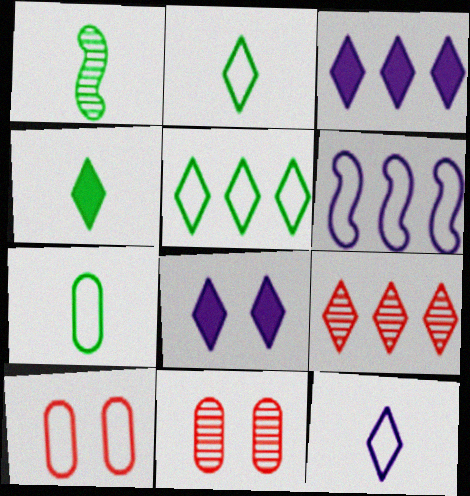[[1, 3, 10], 
[1, 4, 7], 
[2, 6, 10], 
[2, 8, 9], 
[3, 5, 9], 
[4, 6, 11]]